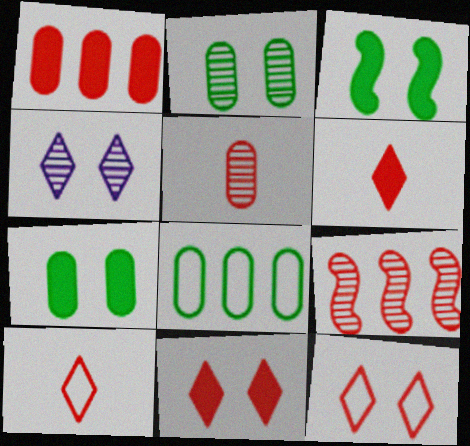[]